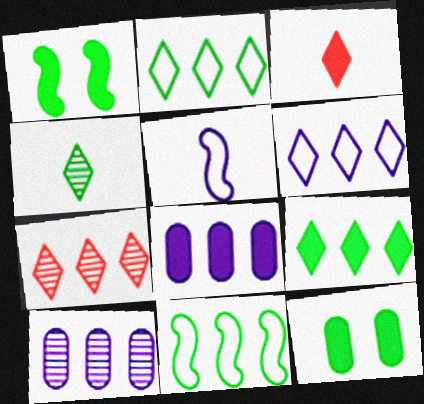[[1, 3, 8], 
[4, 11, 12], 
[5, 7, 12], 
[6, 7, 9], 
[7, 8, 11]]